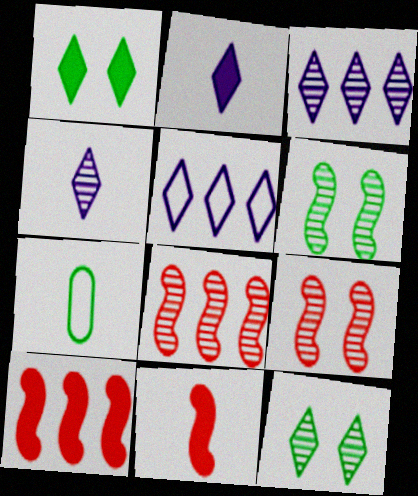[[4, 7, 11]]